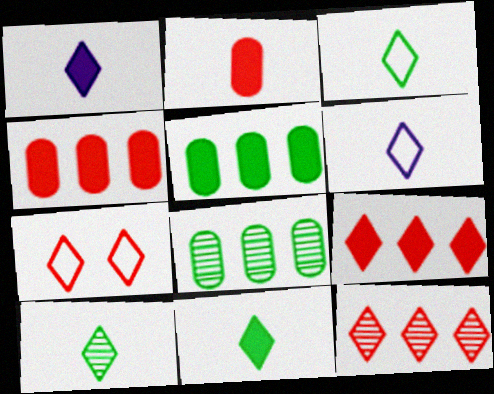[[3, 10, 11]]